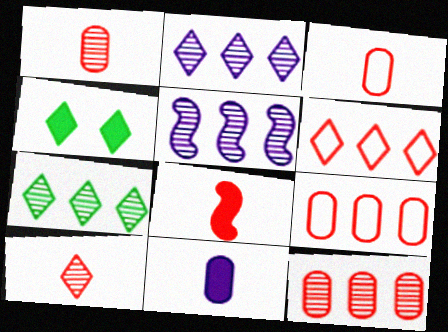[[3, 4, 5], 
[3, 8, 10], 
[5, 7, 12]]